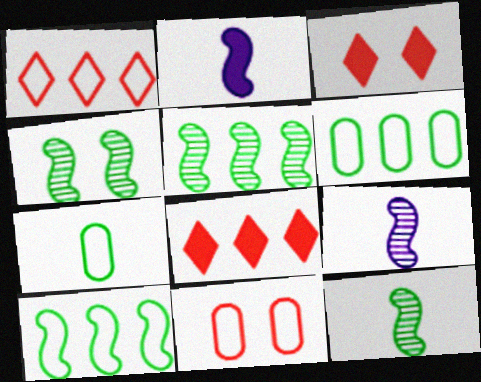[[3, 6, 9], 
[4, 5, 12]]